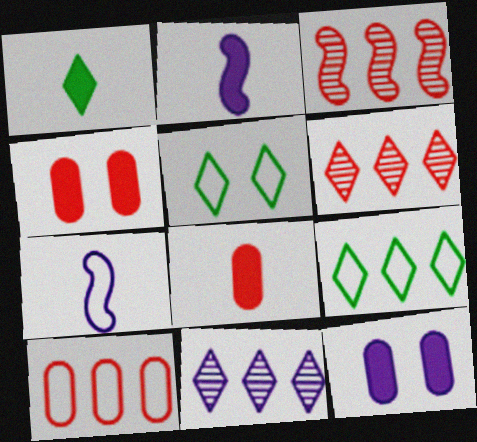[[1, 2, 8], 
[5, 7, 10], 
[7, 11, 12]]